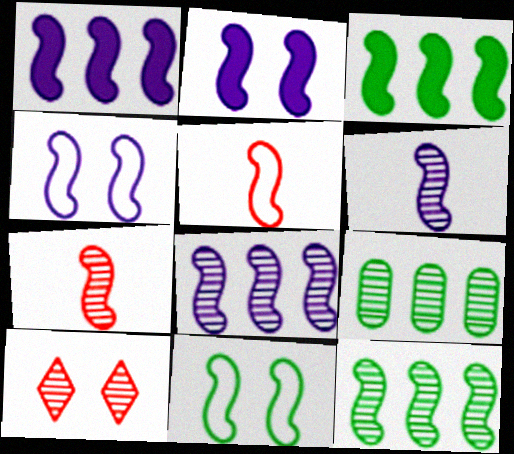[[1, 4, 6], 
[1, 7, 11], 
[2, 5, 12], 
[3, 4, 7], 
[6, 9, 10]]